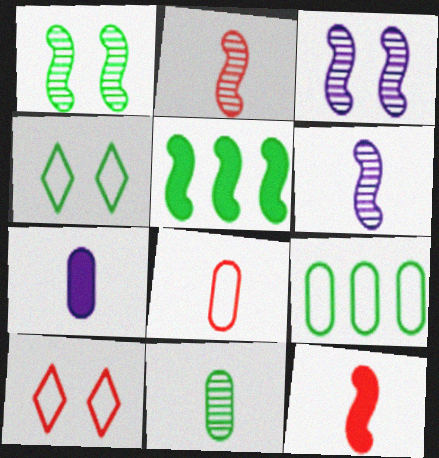[[4, 5, 11], 
[7, 8, 11]]